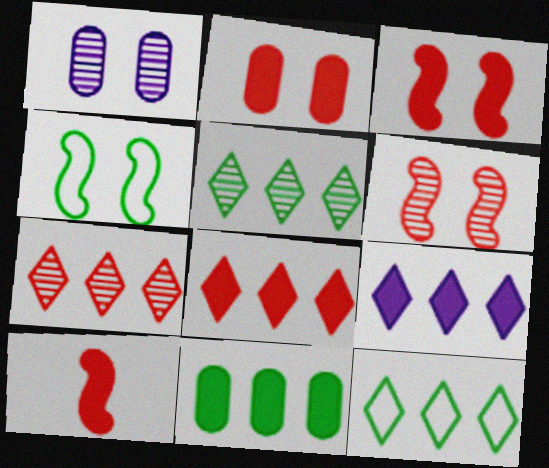[[1, 10, 12], 
[2, 8, 10], 
[7, 9, 12]]